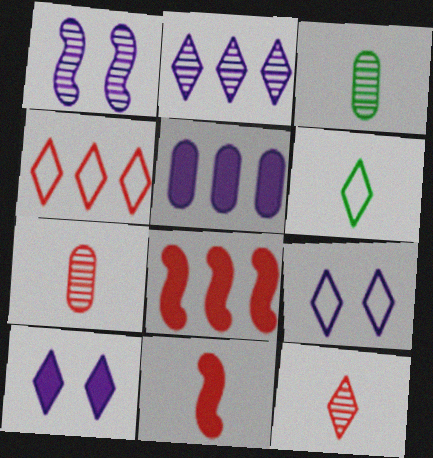[[3, 8, 9], 
[4, 6, 9]]